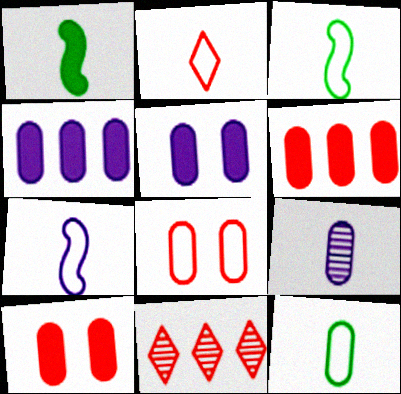[[1, 2, 9], 
[2, 7, 12], 
[3, 5, 11]]